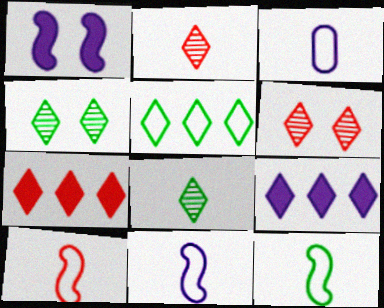[[10, 11, 12]]